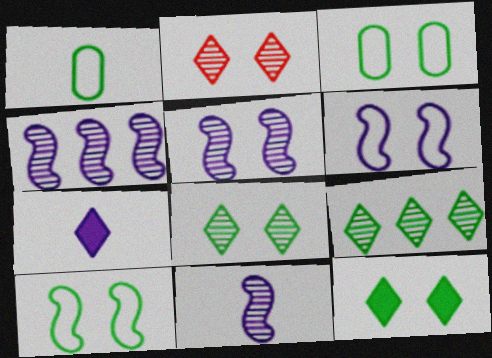[[4, 5, 11]]